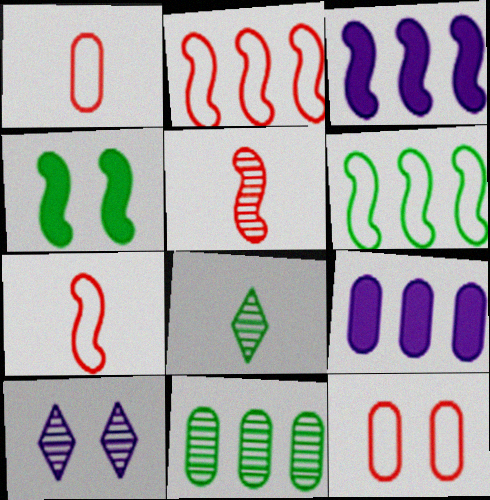[[3, 8, 12], 
[4, 10, 12], 
[5, 10, 11]]